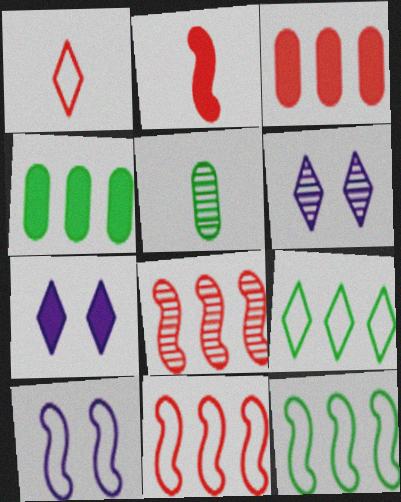[[2, 4, 7], 
[5, 6, 8], 
[5, 7, 11]]